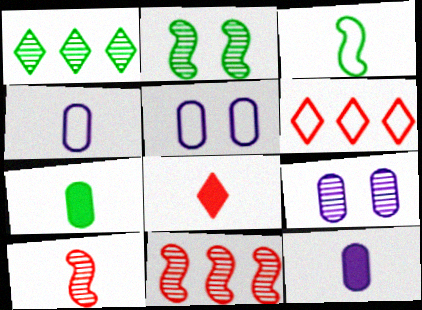[[1, 9, 10], 
[2, 6, 12], 
[3, 5, 6]]